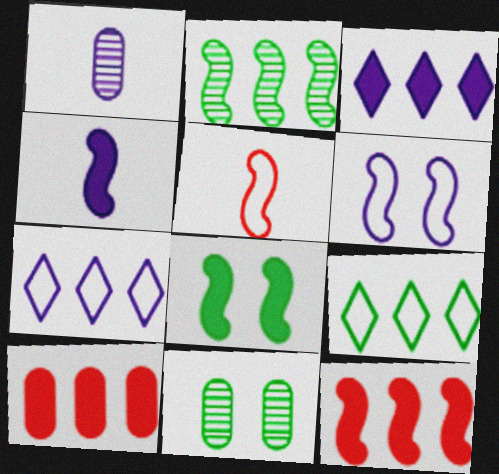[[1, 3, 6], 
[2, 7, 10], 
[3, 5, 11], 
[4, 8, 12]]